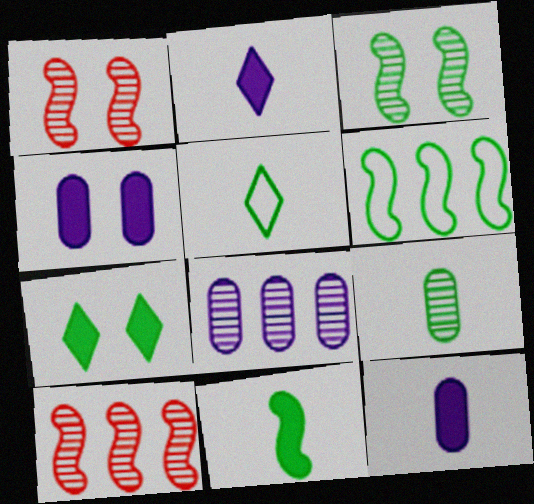[[3, 6, 11], 
[4, 5, 10], 
[5, 9, 11], 
[6, 7, 9]]